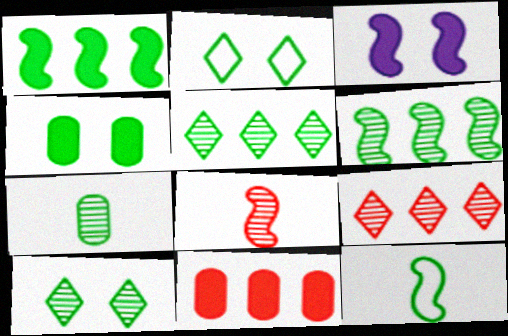[[1, 2, 7], 
[4, 5, 12], 
[6, 7, 10]]